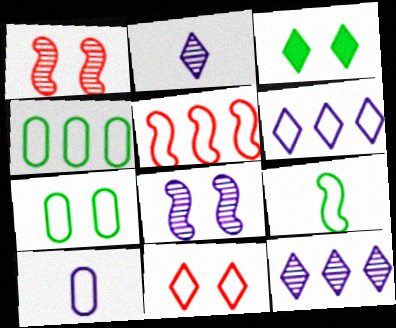[[4, 5, 6]]